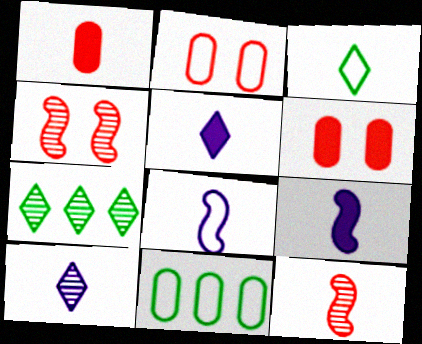[[2, 7, 9], 
[4, 5, 11], 
[6, 7, 8]]